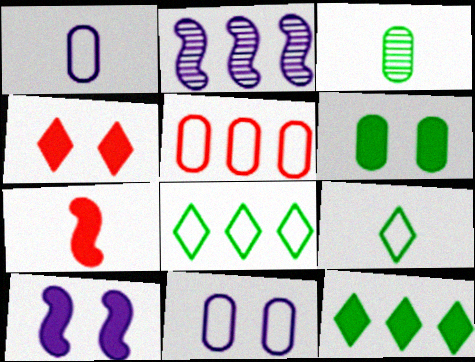[[2, 5, 12], 
[4, 6, 10]]